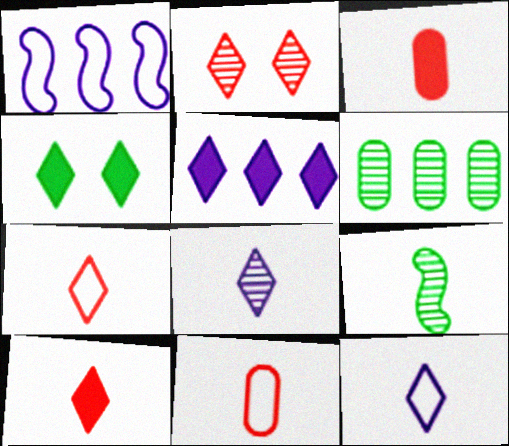[[3, 9, 12], 
[4, 5, 10]]